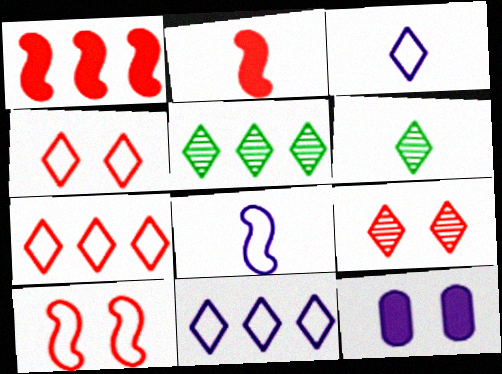[]